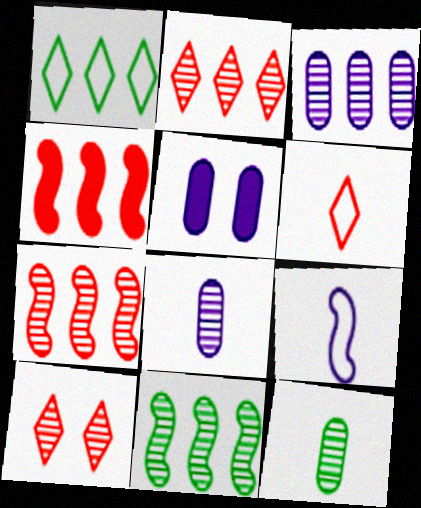[[1, 3, 4], 
[2, 3, 11], 
[5, 6, 11], 
[8, 10, 11]]